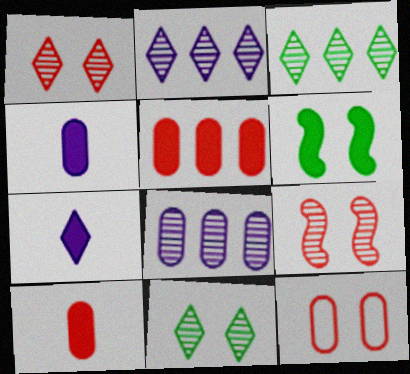[[5, 6, 7]]